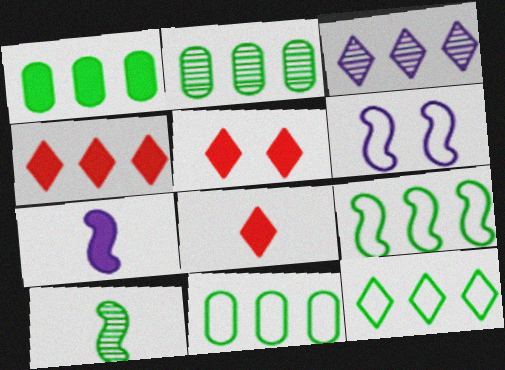[[1, 2, 11], 
[1, 5, 7], 
[2, 6, 8], 
[3, 4, 12], 
[4, 5, 8], 
[9, 11, 12]]